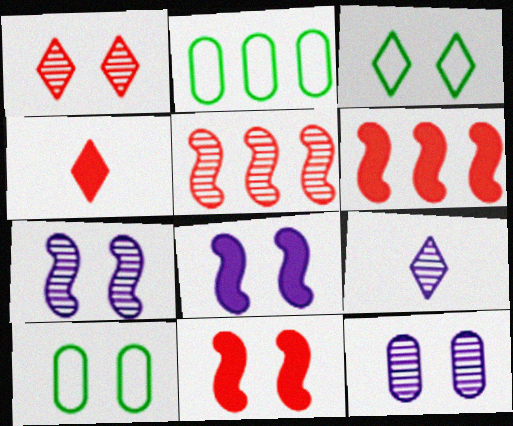[[1, 8, 10], 
[2, 4, 7], 
[2, 9, 11], 
[3, 11, 12], 
[6, 9, 10]]